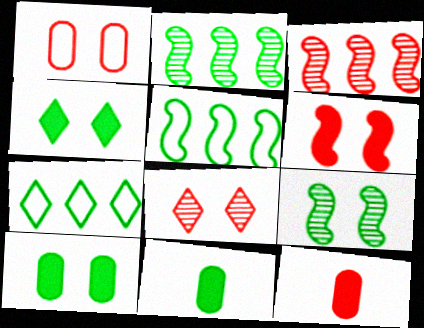[[1, 6, 8], 
[7, 9, 11]]